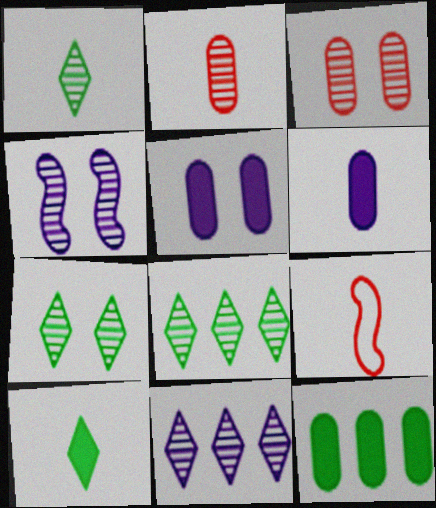[[1, 6, 9], 
[1, 7, 8], 
[2, 4, 8], 
[3, 4, 7], 
[5, 8, 9]]